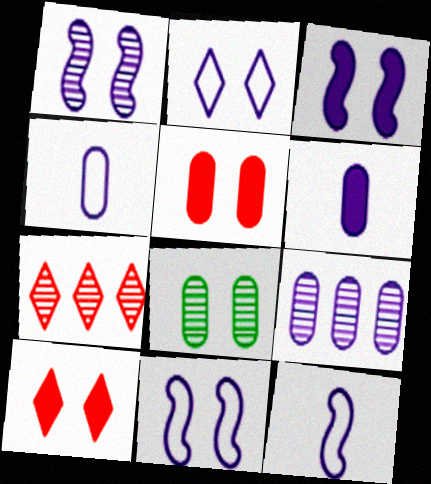[[1, 3, 11], 
[8, 10, 11]]